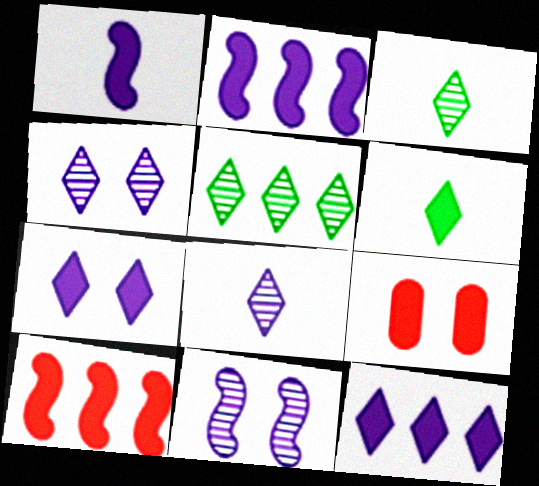[[2, 6, 9]]